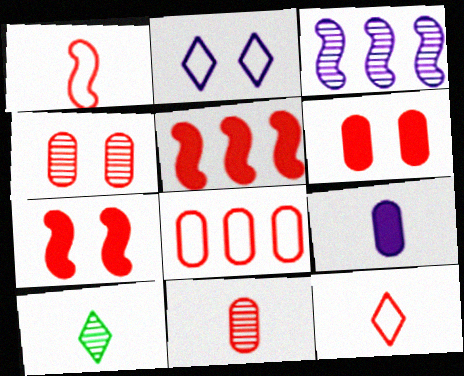[[1, 9, 10], 
[2, 3, 9], 
[3, 4, 10], 
[4, 5, 12], 
[6, 8, 11]]